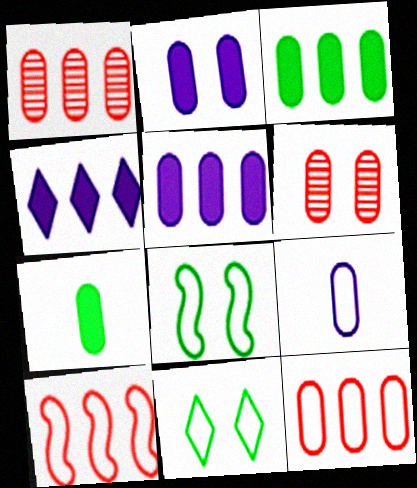[[3, 6, 9], 
[9, 10, 11]]